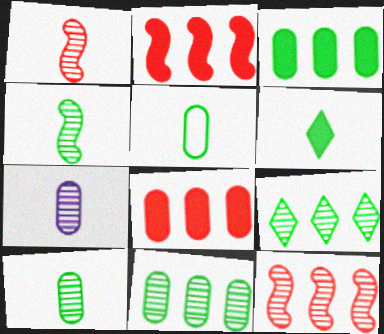[[4, 5, 6]]